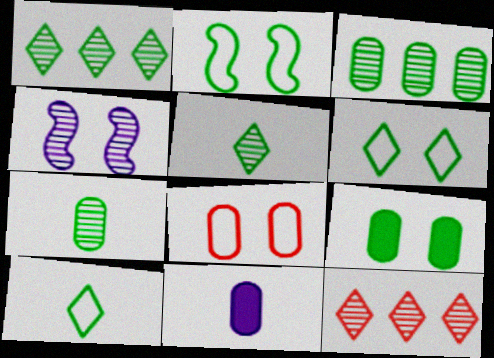[[2, 11, 12], 
[3, 8, 11], 
[4, 7, 12]]